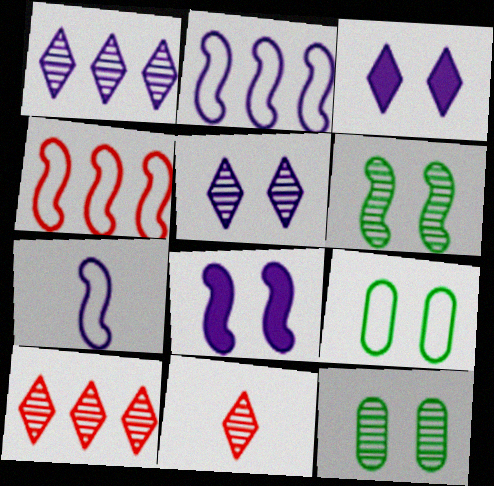[]